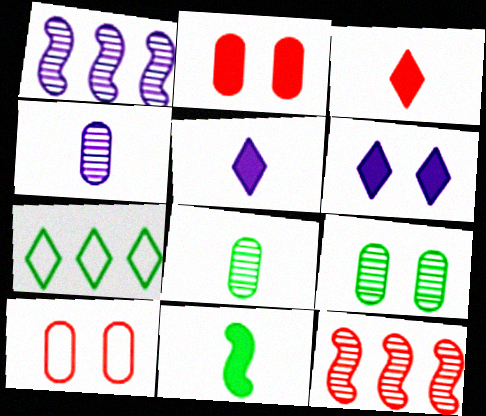[[3, 10, 12], 
[7, 9, 11]]